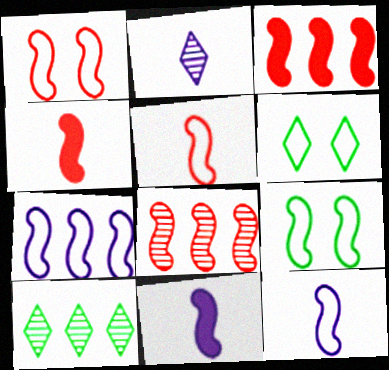[[1, 4, 8], 
[5, 7, 9], 
[8, 9, 11]]